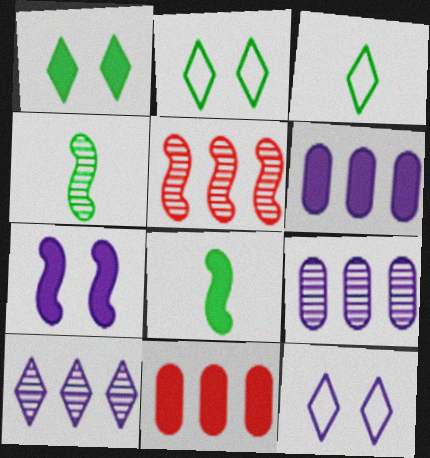[[4, 11, 12]]